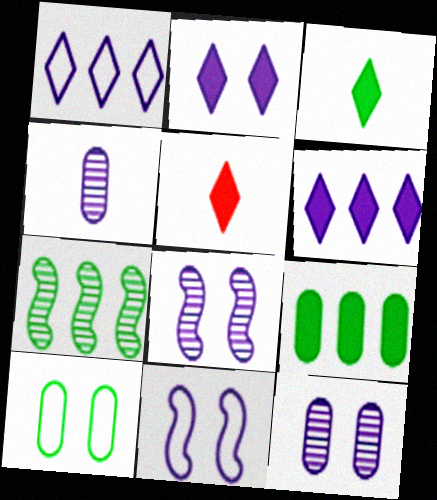[[2, 11, 12], 
[3, 7, 10], 
[4, 6, 11]]